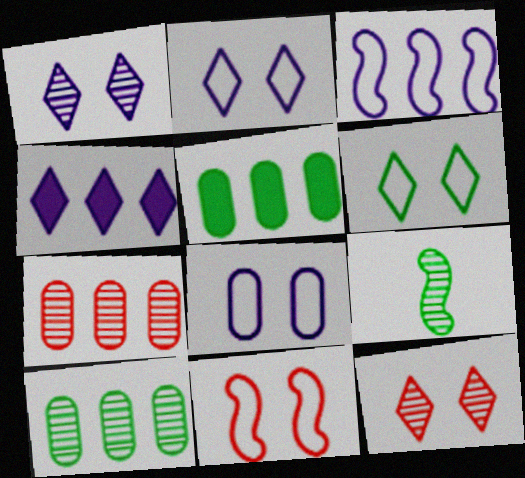[[1, 7, 9], 
[5, 6, 9], 
[6, 8, 11]]